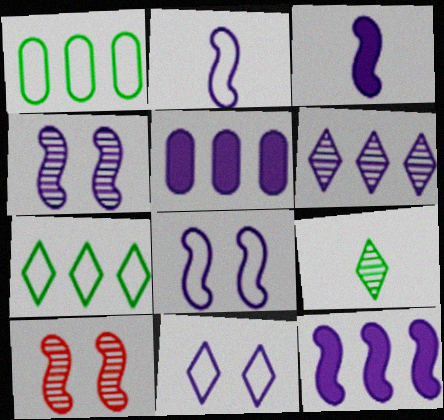[[2, 4, 12]]